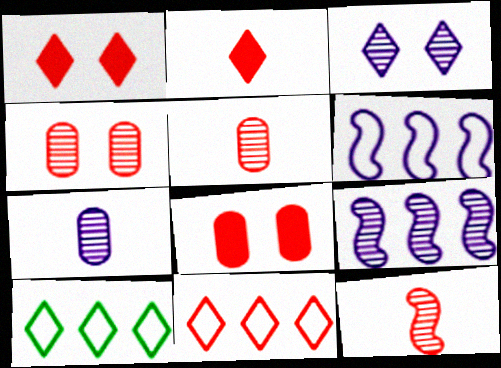[[2, 3, 10], 
[3, 7, 9], 
[8, 11, 12]]